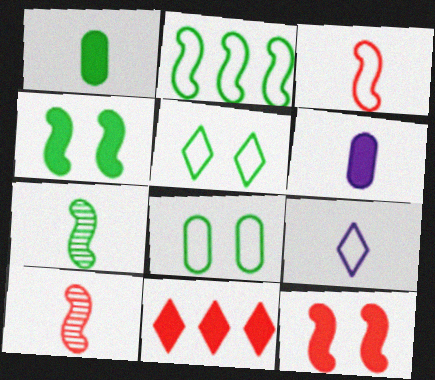[[1, 9, 10], 
[2, 4, 7], 
[4, 6, 11]]